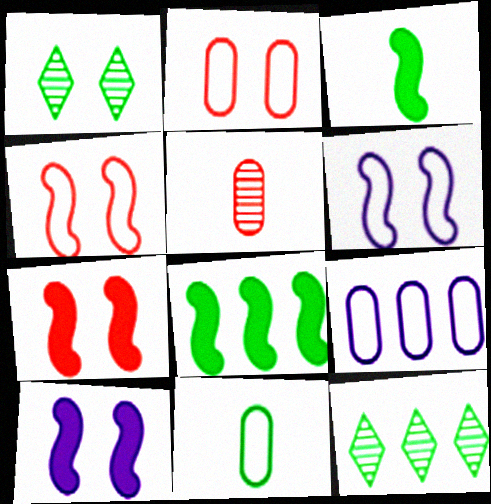[[1, 2, 10], 
[1, 8, 11], 
[2, 9, 11]]